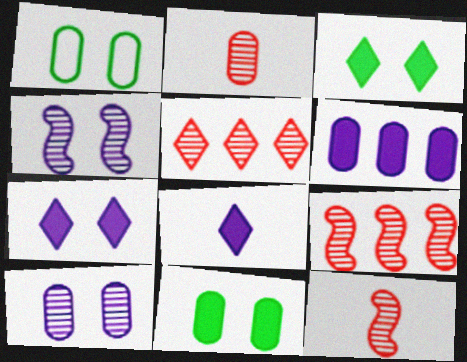[[1, 2, 6], 
[1, 8, 9]]